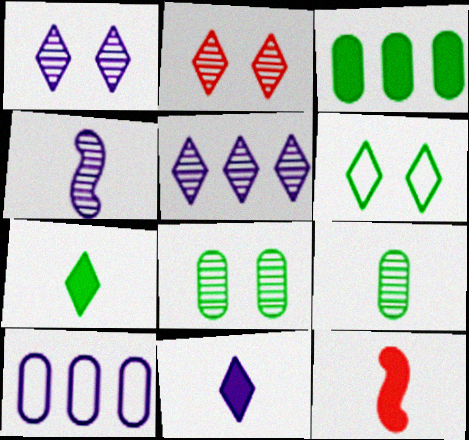[]